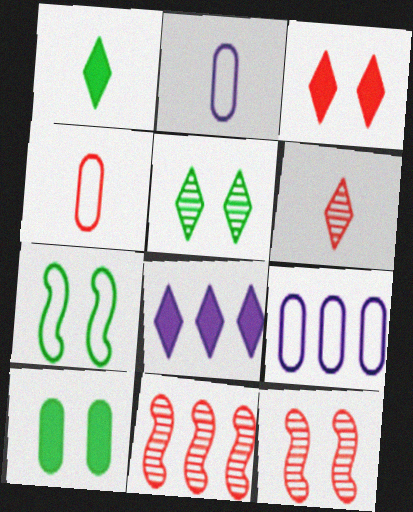[[1, 3, 8], 
[1, 9, 12], 
[3, 4, 11], 
[5, 7, 10]]